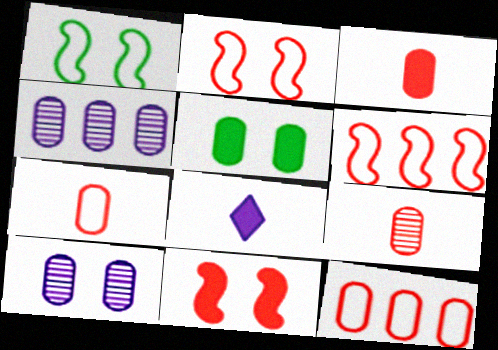[[3, 7, 9], 
[4, 5, 7]]